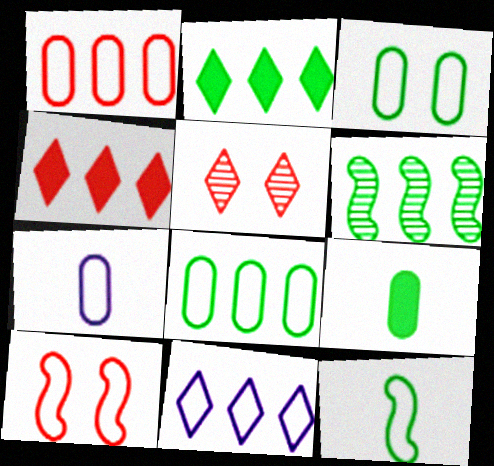[[1, 3, 7], 
[2, 6, 8]]